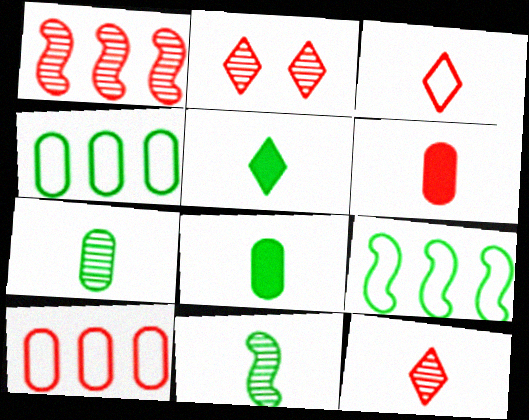[]